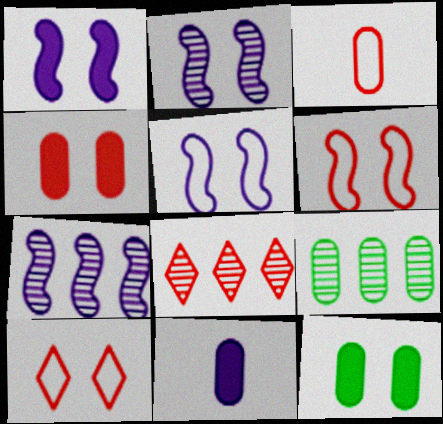[[1, 2, 5], 
[2, 10, 12], 
[7, 8, 9]]